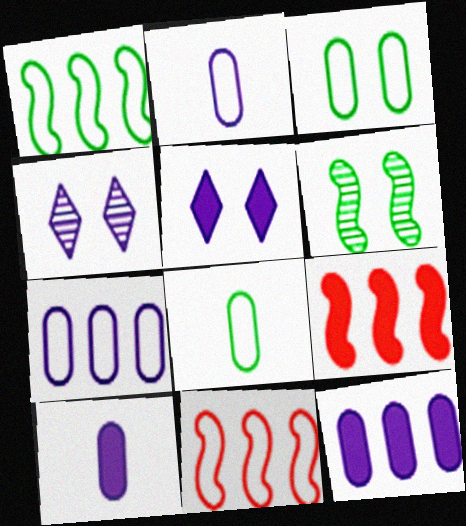[[4, 8, 9]]